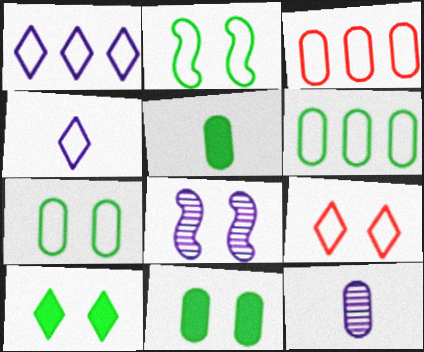[[2, 3, 4], 
[3, 11, 12], 
[8, 9, 11]]